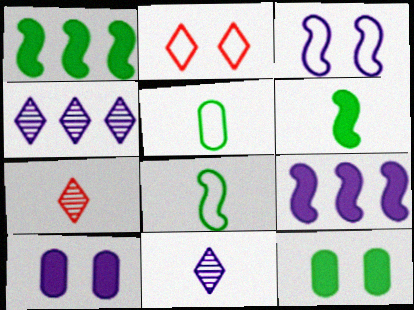[]